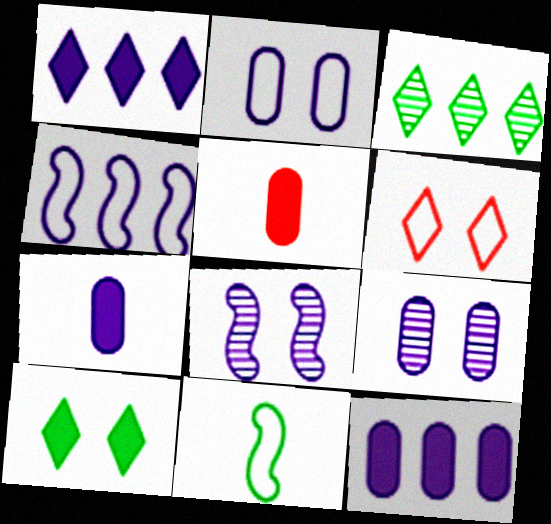[]